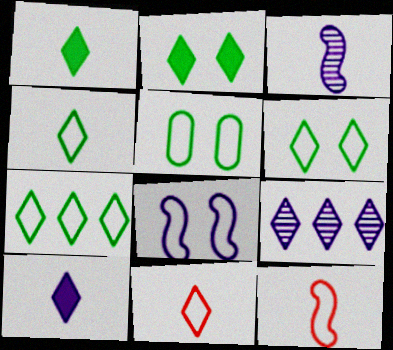[[2, 9, 11], 
[4, 6, 7]]